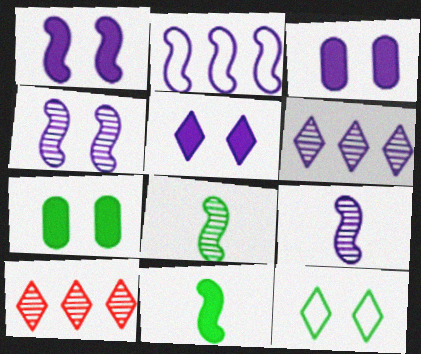[[1, 2, 9], 
[1, 3, 5]]